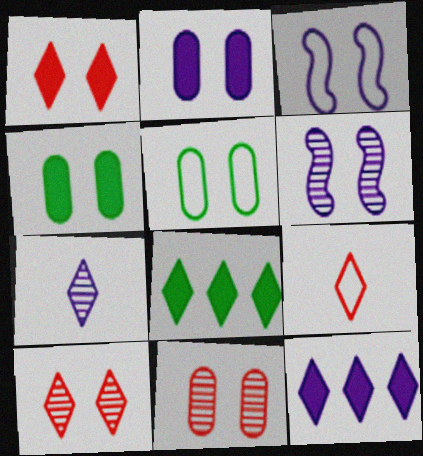[[1, 5, 6], 
[2, 5, 11], 
[3, 4, 10]]